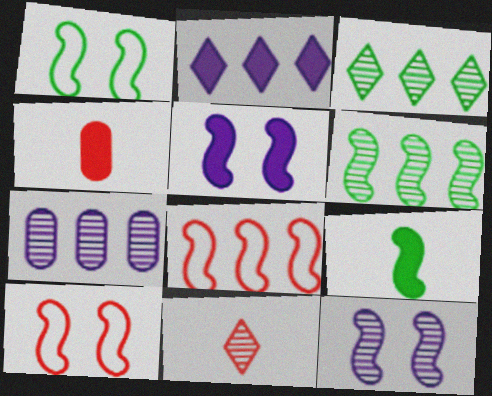[[1, 6, 9], 
[8, 9, 12]]